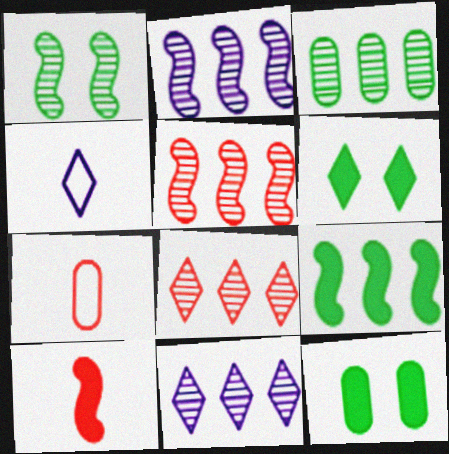[[2, 3, 8], 
[2, 6, 7], 
[3, 5, 11], 
[4, 5, 12], 
[4, 6, 8]]